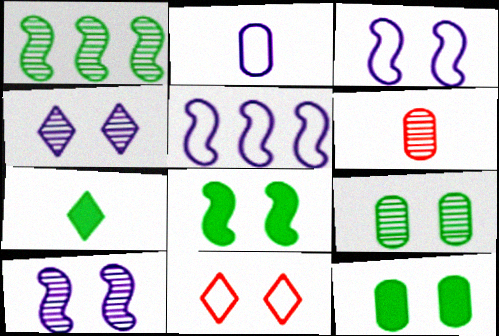[[1, 4, 6], 
[10, 11, 12]]